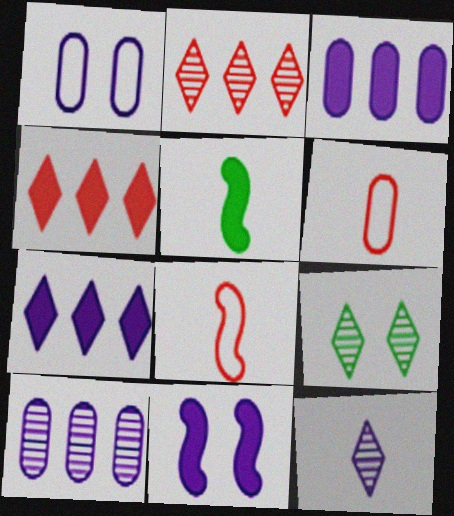[[1, 2, 5], 
[2, 9, 12], 
[3, 8, 9], 
[5, 6, 12]]